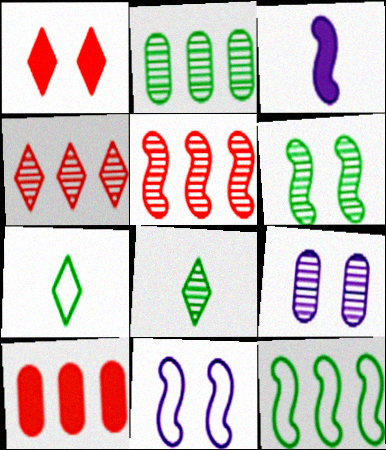[[2, 6, 8], 
[5, 8, 9], 
[8, 10, 11]]